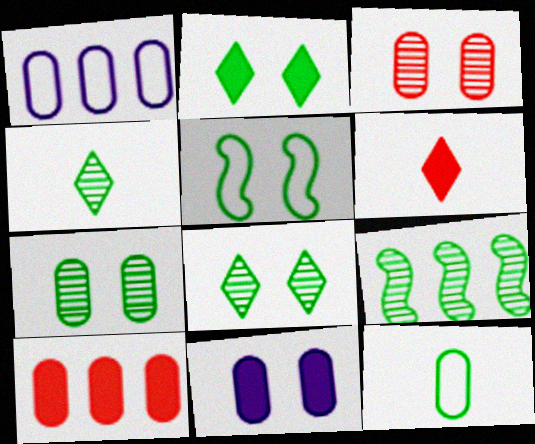[[2, 5, 7], 
[2, 9, 12], 
[4, 7, 9]]